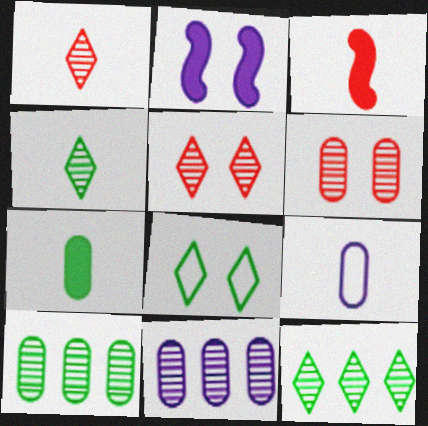[[2, 6, 8], 
[3, 4, 9], 
[3, 8, 11]]